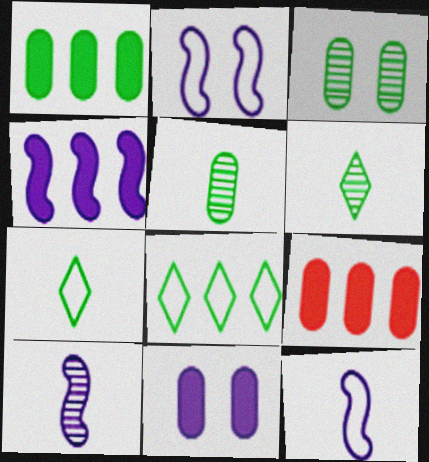[[2, 4, 10], 
[2, 6, 9]]